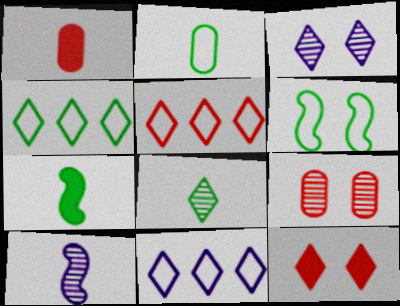[[2, 4, 6], 
[2, 7, 8], 
[4, 5, 11], 
[7, 9, 11], 
[8, 11, 12]]